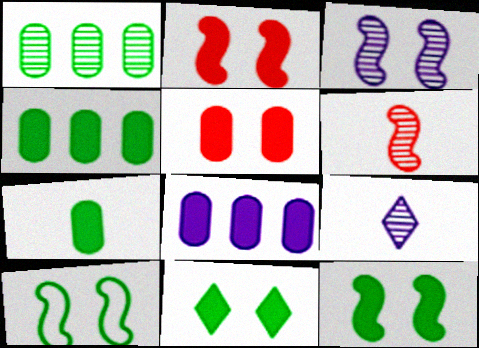[[2, 3, 10], 
[5, 7, 8]]